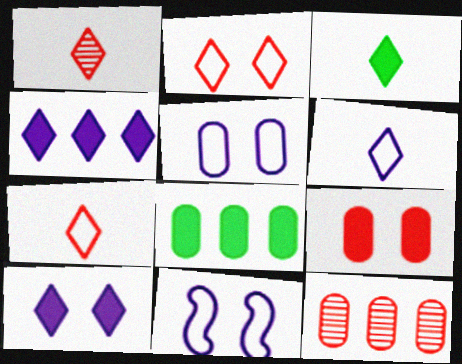[[1, 3, 6], 
[1, 8, 11], 
[3, 11, 12]]